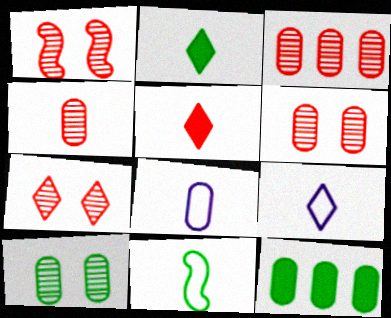[[1, 6, 7], 
[1, 9, 12], 
[3, 4, 6], 
[6, 8, 12]]